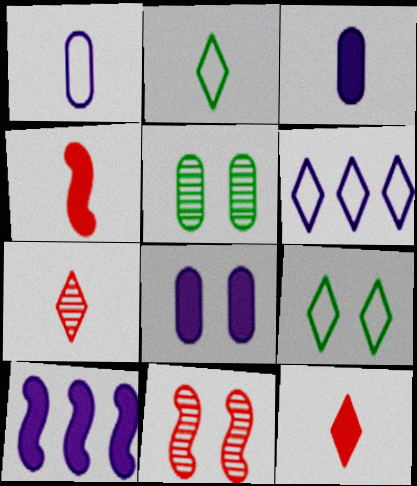[[4, 5, 6], 
[8, 9, 11]]